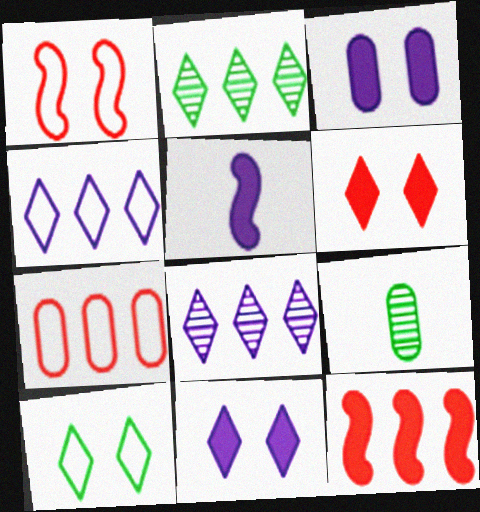[[3, 7, 9]]